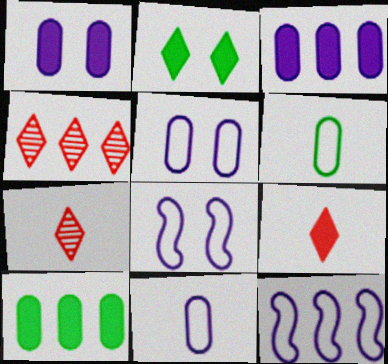[[4, 10, 12], 
[7, 8, 10]]